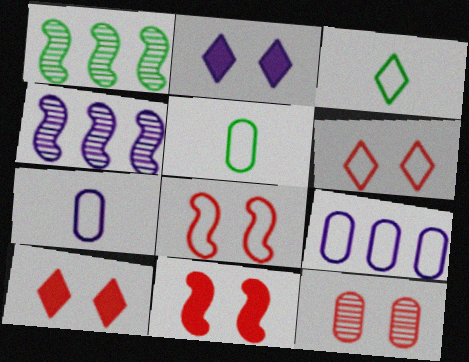[[1, 7, 10], 
[2, 4, 7], 
[3, 8, 9], 
[4, 5, 10], 
[6, 11, 12], 
[8, 10, 12]]